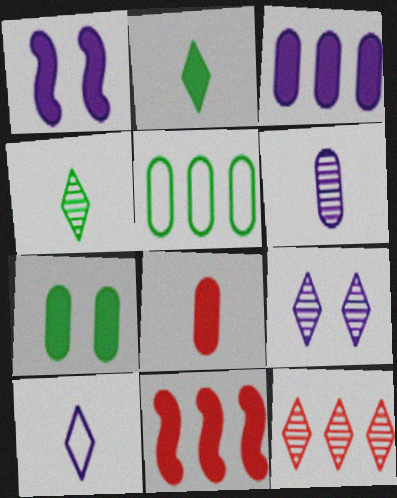[[3, 7, 8], 
[4, 9, 12]]